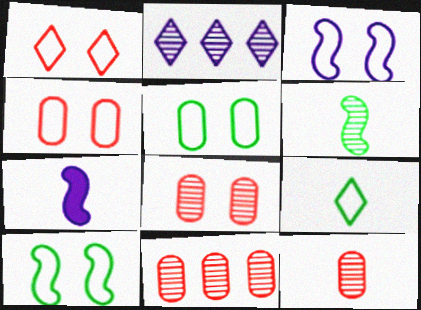[[1, 3, 5], 
[2, 6, 8], 
[7, 9, 12], 
[8, 11, 12]]